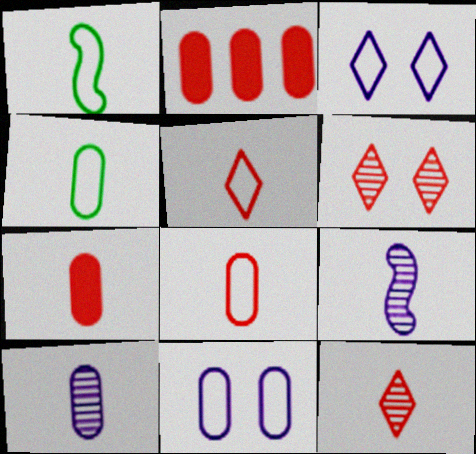[[4, 7, 10]]